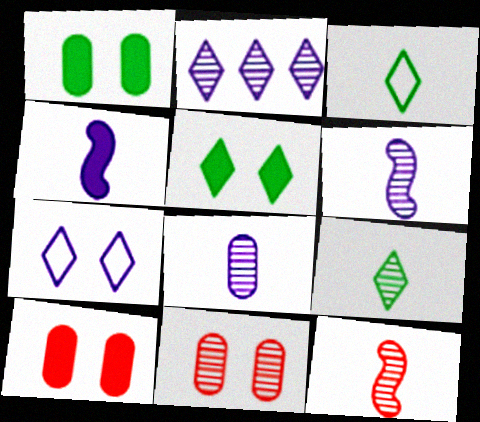[[8, 9, 12]]